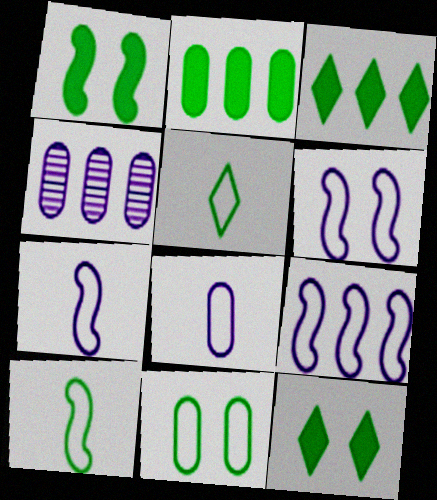[[6, 7, 9]]